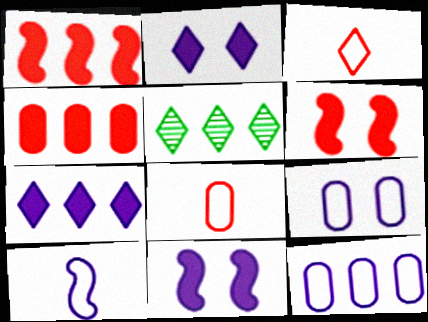[[1, 5, 12], 
[2, 3, 5], 
[5, 8, 11]]